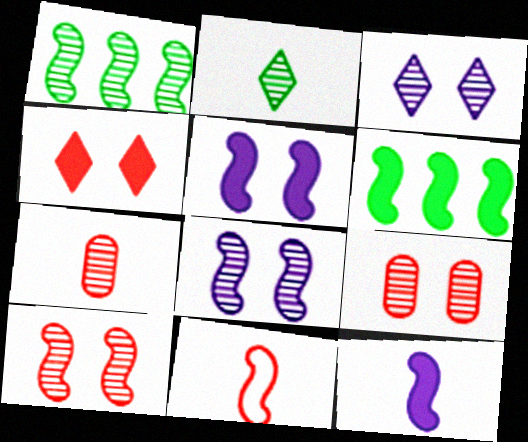[[1, 3, 7], 
[1, 5, 11], 
[6, 8, 11]]